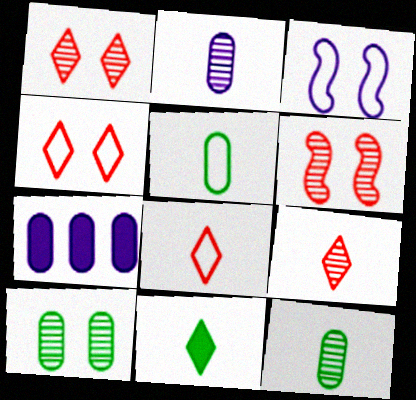[]